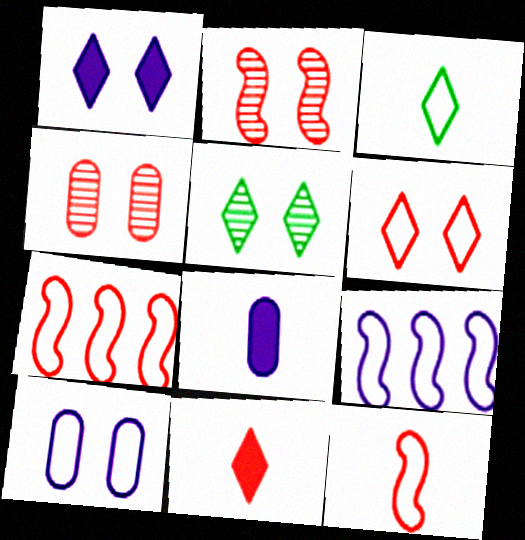[[1, 5, 6], 
[3, 7, 10], 
[4, 7, 11], 
[5, 7, 8]]